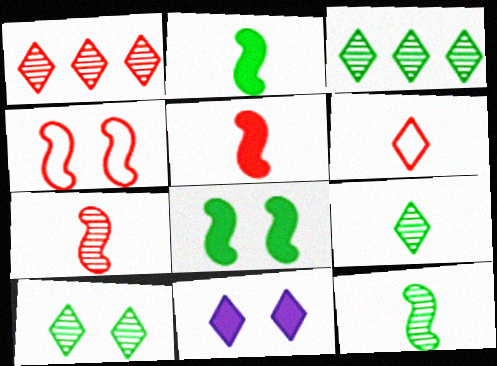[[3, 6, 11], 
[3, 9, 10]]